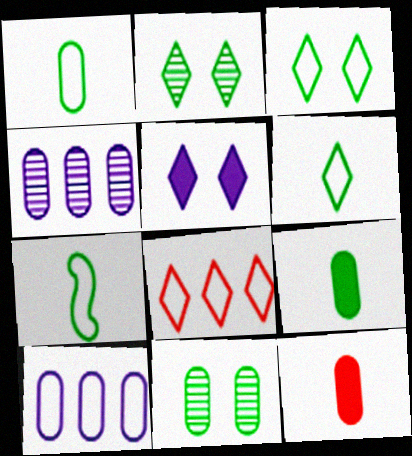[[1, 6, 7], 
[10, 11, 12]]